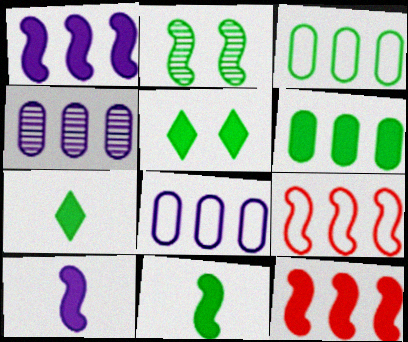[[2, 3, 7], 
[2, 9, 10], 
[5, 6, 11]]